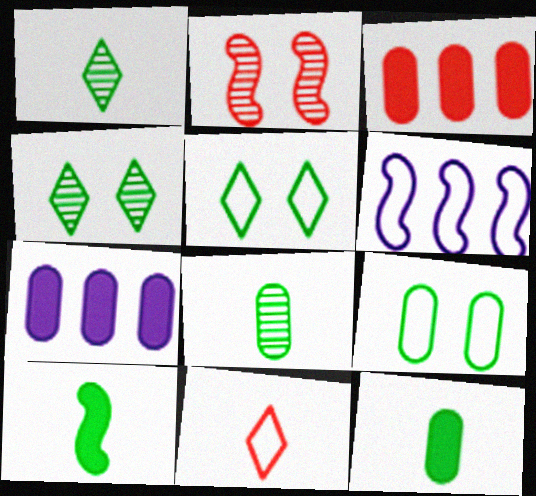[[2, 3, 11], 
[2, 6, 10], 
[6, 9, 11]]